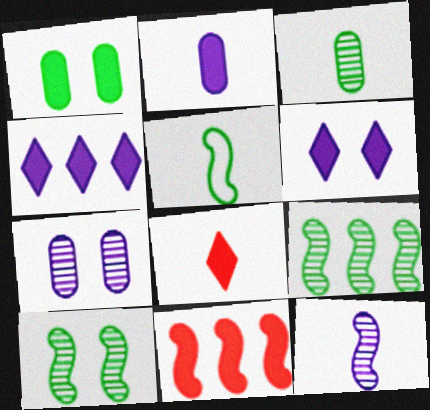[]